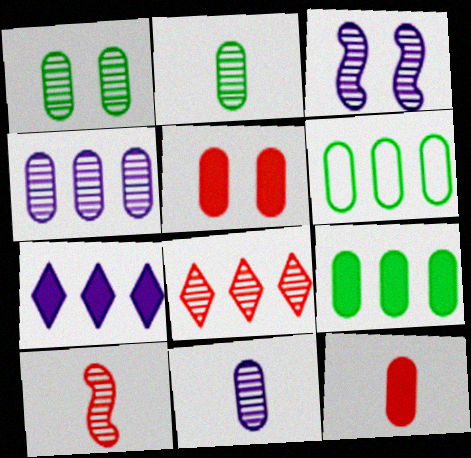[[2, 3, 8], 
[5, 6, 11]]